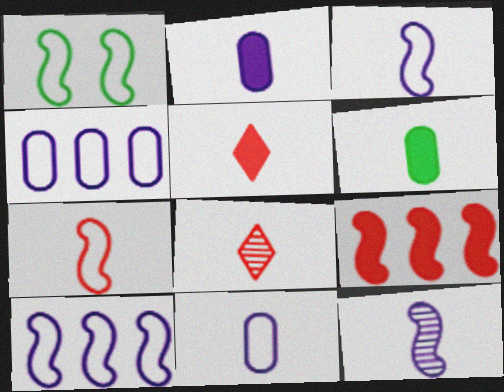[[1, 7, 10], 
[1, 9, 12], 
[3, 6, 8]]